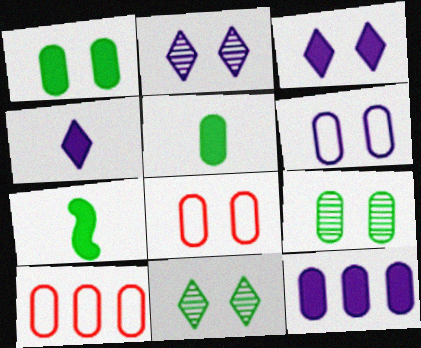[[2, 7, 10]]